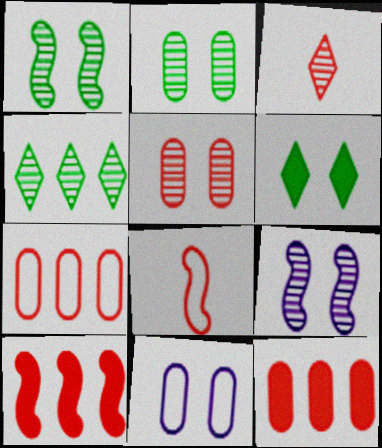[]